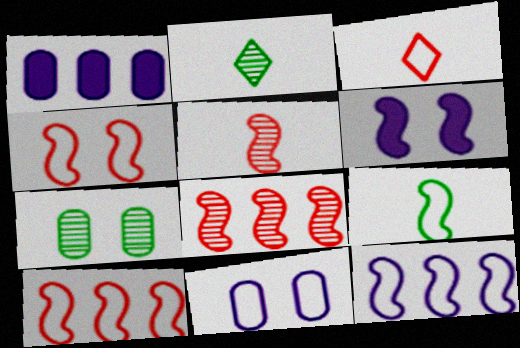[[1, 2, 4], 
[4, 9, 12], 
[6, 8, 9]]